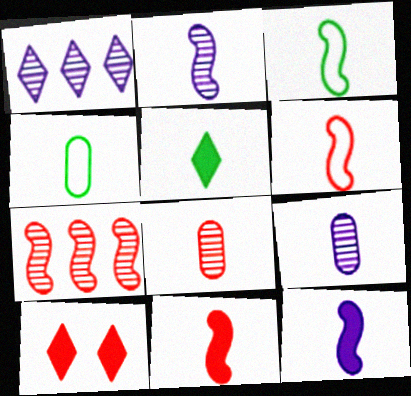[[2, 3, 11], 
[5, 6, 9]]